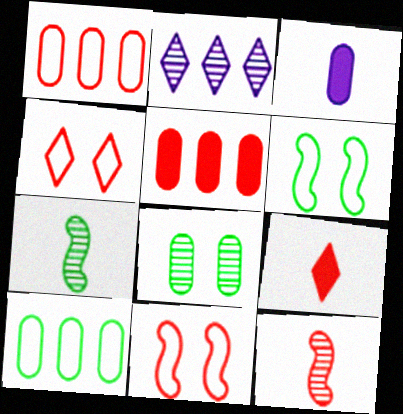[[1, 3, 8], 
[2, 8, 12], 
[4, 5, 12]]